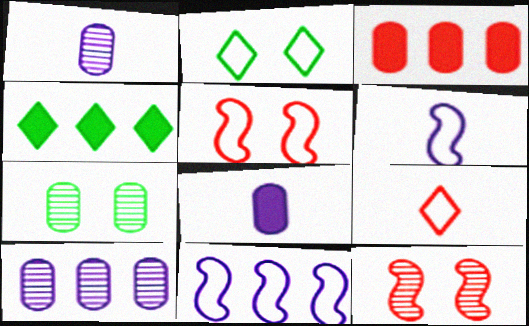[[1, 4, 5], 
[3, 9, 12]]